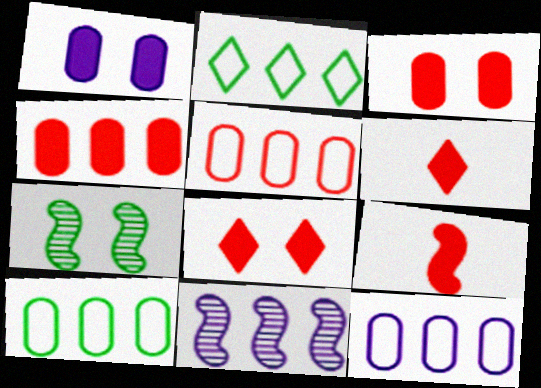[[2, 4, 11], 
[4, 8, 9], 
[5, 10, 12], 
[6, 7, 12]]